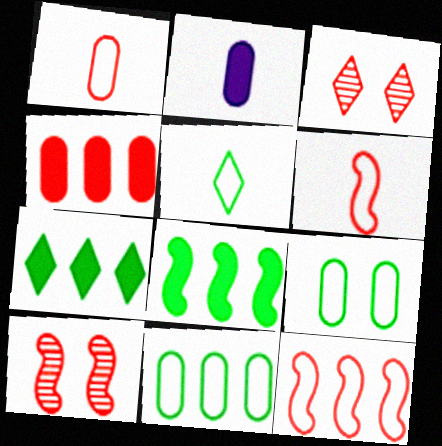[[3, 4, 6]]